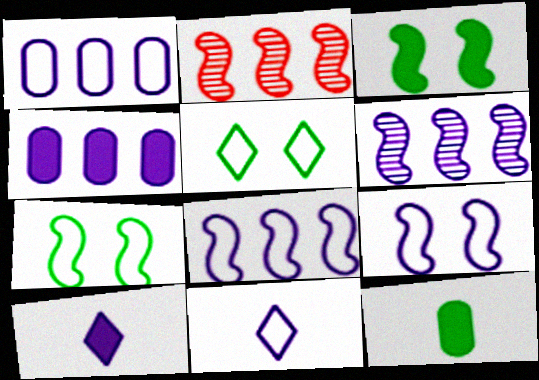[[1, 9, 11]]